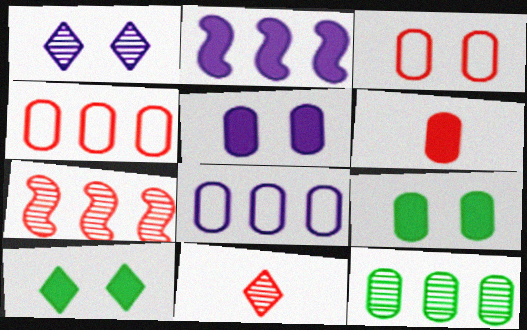[[2, 6, 10]]